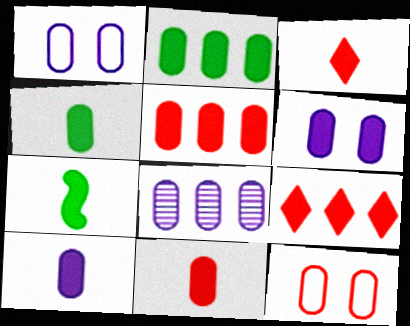[[1, 8, 10], 
[2, 6, 11], 
[3, 7, 10], 
[4, 5, 6], 
[4, 8, 12], 
[4, 10, 11], 
[6, 7, 9]]